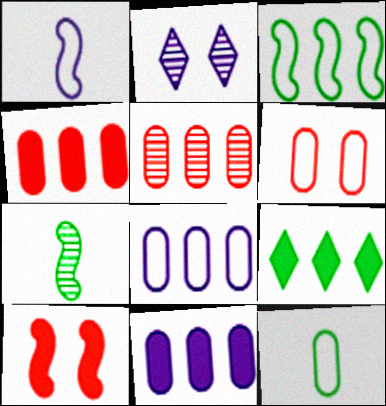[[1, 2, 11], 
[2, 5, 7], 
[6, 8, 12]]